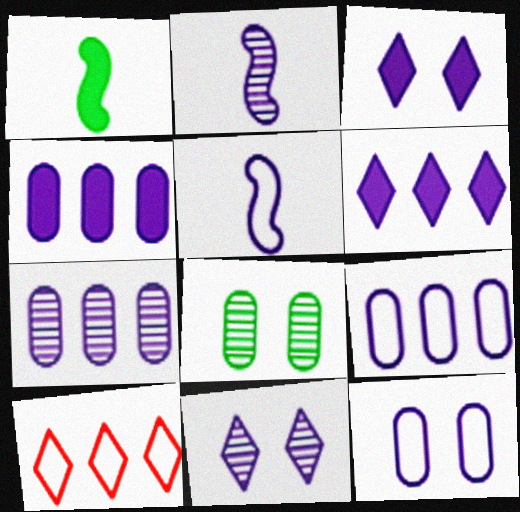[[2, 3, 9], 
[2, 6, 12], 
[2, 7, 11], 
[3, 5, 7], 
[4, 5, 11], 
[4, 7, 9]]